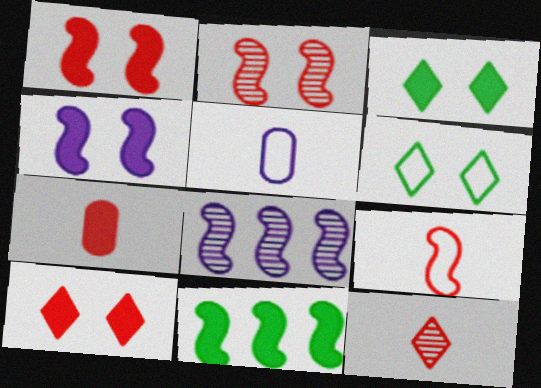[[6, 7, 8], 
[7, 9, 12]]